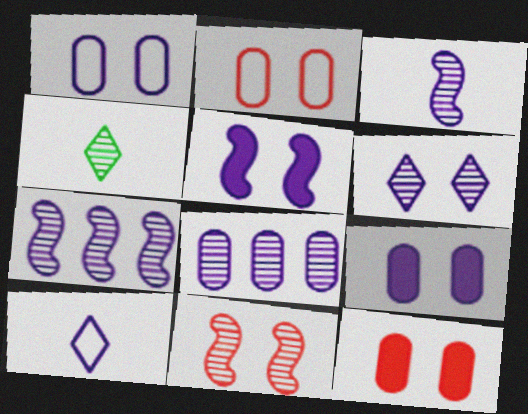[[1, 5, 6], 
[3, 6, 8], 
[4, 8, 11], 
[5, 8, 10], 
[7, 9, 10]]